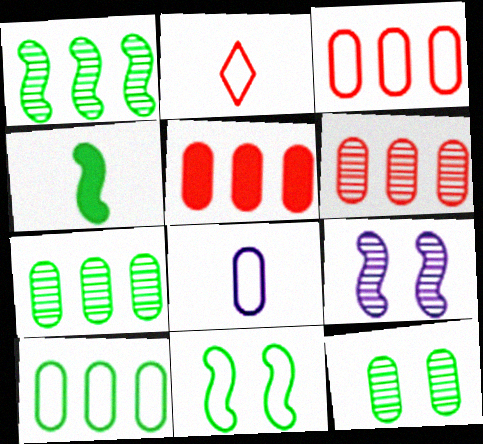[[1, 4, 11], 
[3, 5, 6], 
[5, 8, 12]]